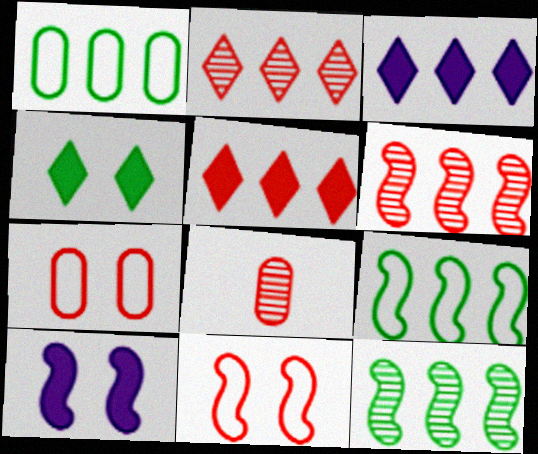[[1, 3, 6], 
[5, 8, 11]]